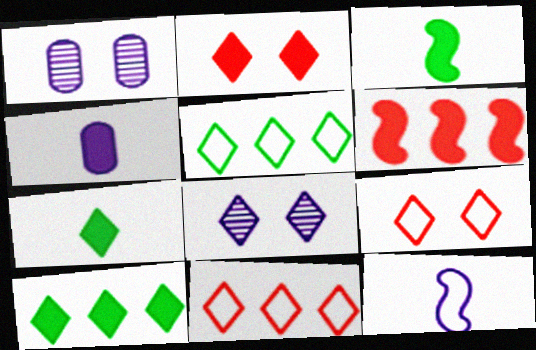[[1, 3, 11], 
[7, 8, 11]]